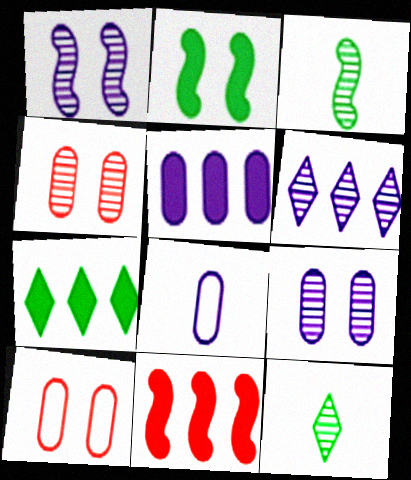[[3, 4, 6], 
[5, 7, 11], 
[5, 8, 9]]